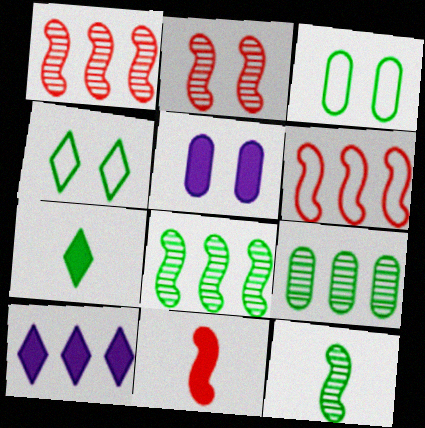[[2, 4, 5], 
[2, 6, 11], 
[3, 7, 8], 
[6, 9, 10]]